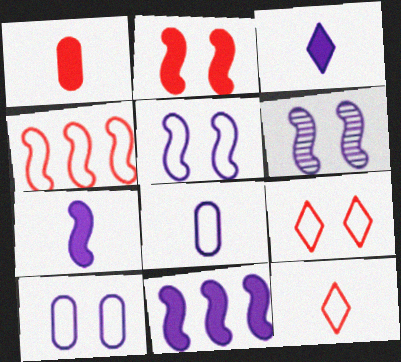[]